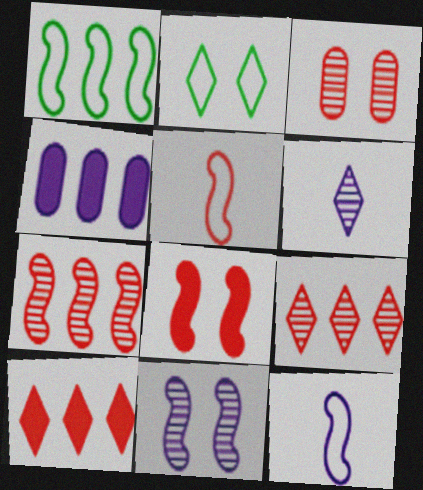[[1, 4, 9], 
[2, 6, 10], 
[3, 5, 10], 
[5, 7, 8]]